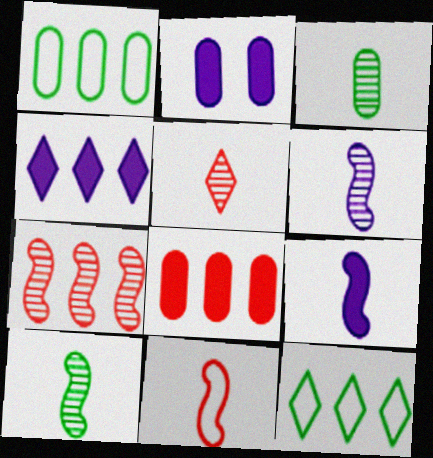[[1, 4, 7], 
[2, 4, 9], 
[3, 5, 6], 
[9, 10, 11]]